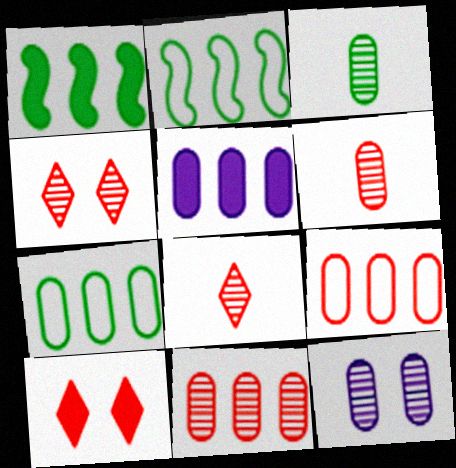[[3, 11, 12], 
[5, 7, 11]]